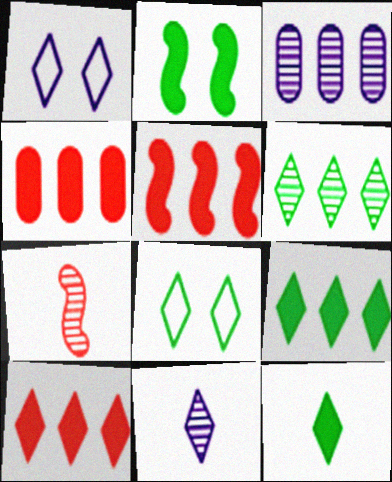[[4, 5, 10], 
[6, 8, 12], 
[8, 10, 11]]